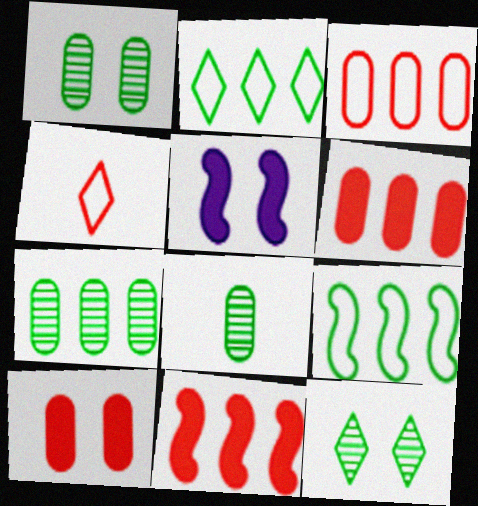[[1, 7, 8], 
[4, 5, 7]]